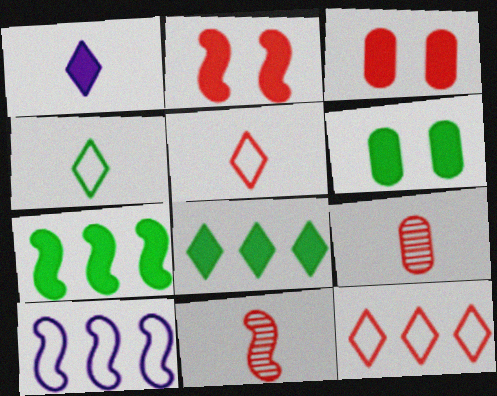[[1, 3, 7], 
[2, 9, 12], 
[3, 11, 12]]